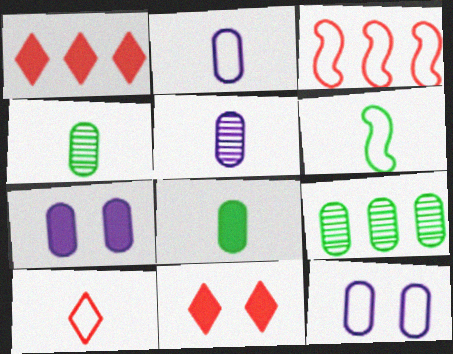[[2, 6, 10]]